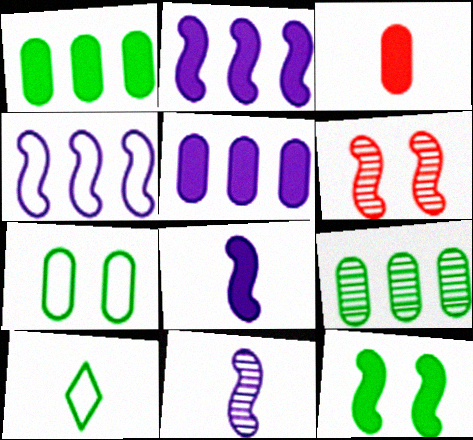[[3, 10, 11], 
[5, 6, 10], 
[9, 10, 12]]